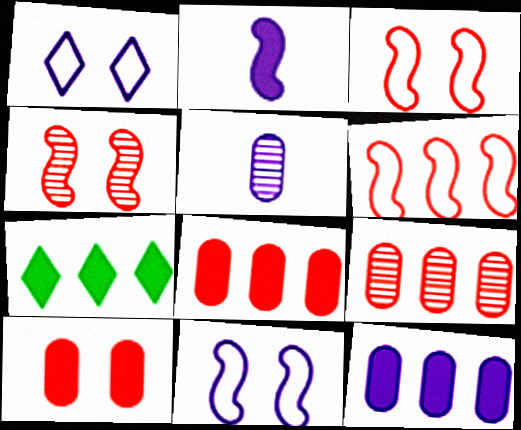[[2, 7, 10], 
[3, 5, 7]]